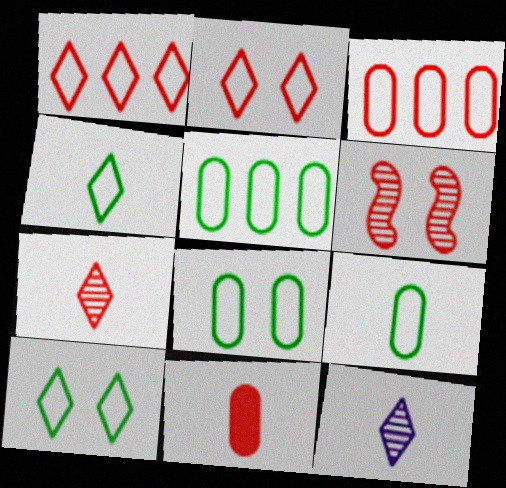[[1, 6, 11], 
[5, 8, 9]]